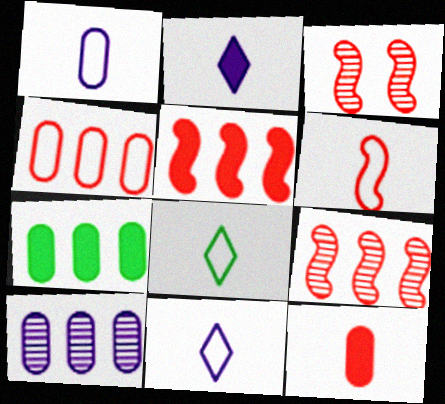[[1, 6, 8], 
[3, 5, 6], 
[3, 7, 11], 
[4, 7, 10]]